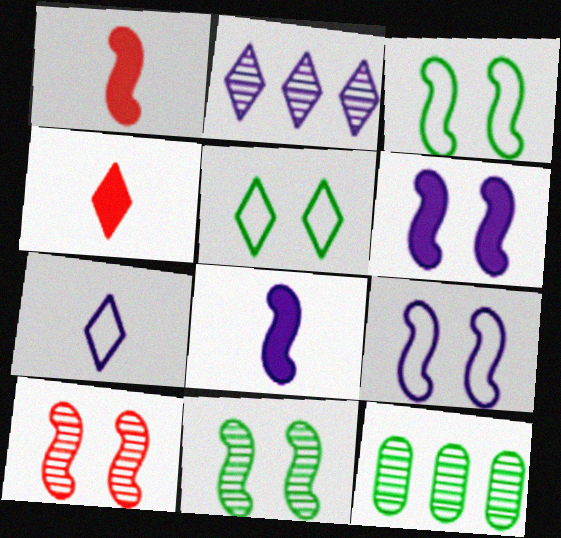[[2, 4, 5], 
[3, 6, 10], 
[4, 9, 12]]